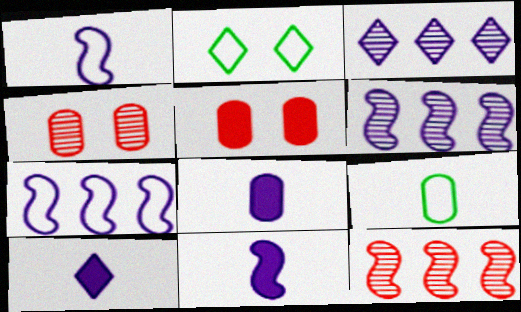[[2, 8, 12], 
[8, 10, 11]]